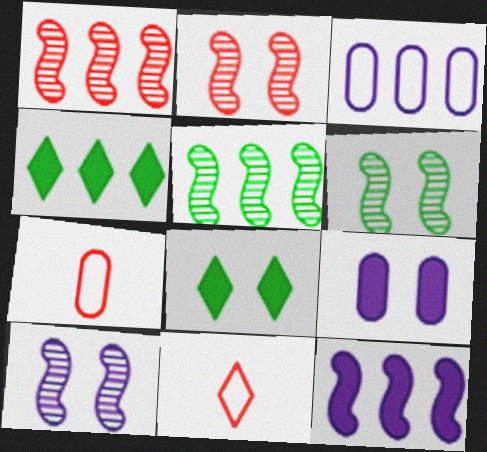[[1, 3, 4], 
[2, 6, 10], 
[4, 7, 10], 
[5, 9, 11]]